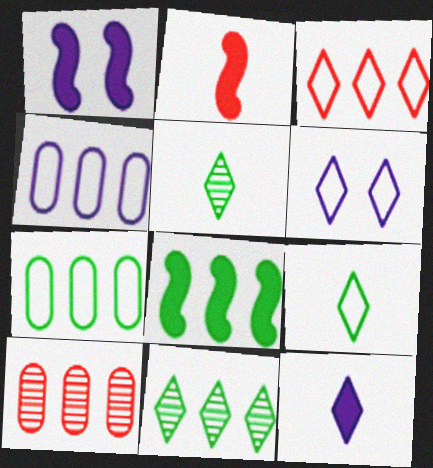[[1, 2, 8], 
[1, 9, 10], 
[3, 6, 9], 
[7, 8, 11]]